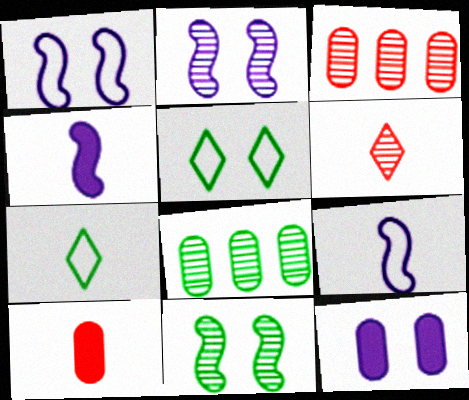[[2, 6, 8], 
[3, 4, 5]]